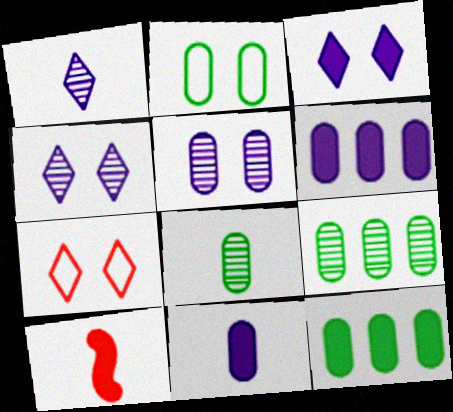[[2, 8, 12], 
[3, 10, 12]]